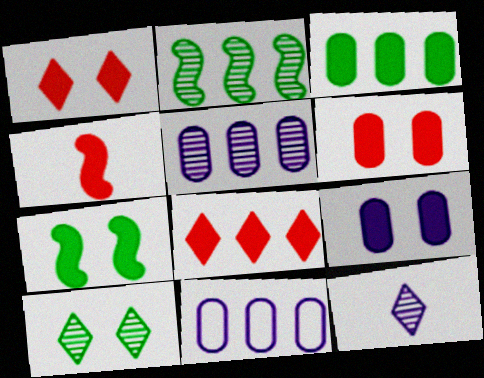[[1, 7, 9], 
[2, 8, 11], 
[4, 6, 8], 
[4, 10, 11]]